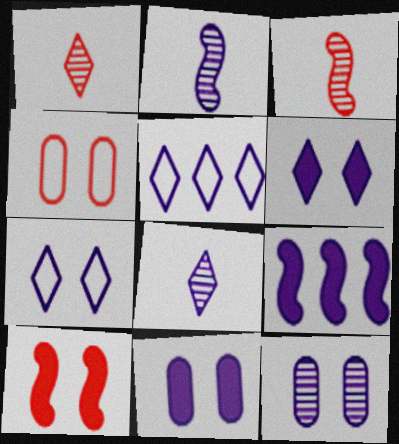[[2, 5, 11], 
[5, 6, 8]]